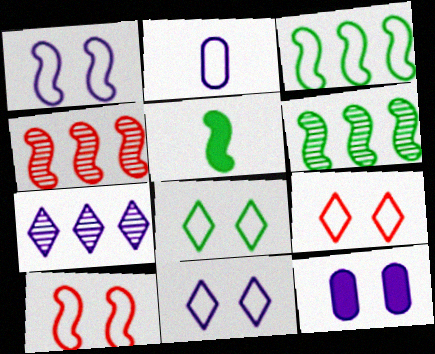[[1, 4, 5], 
[2, 3, 9], 
[8, 9, 11]]